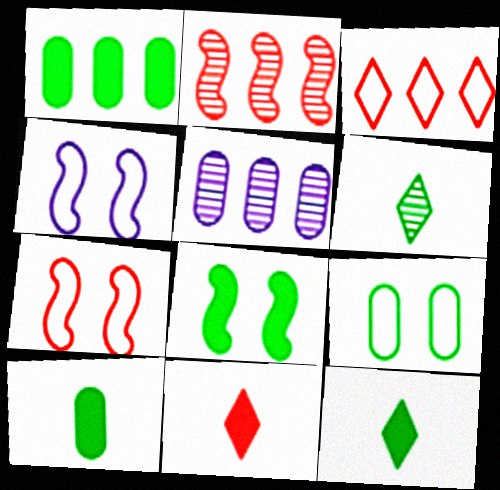[[1, 8, 12], 
[5, 7, 12]]